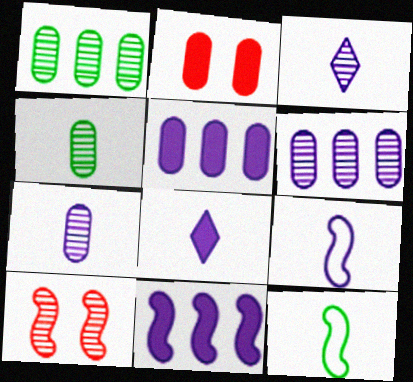[[1, 3, 10], 
[7, 8, 9], 
[10, 11, 12]]